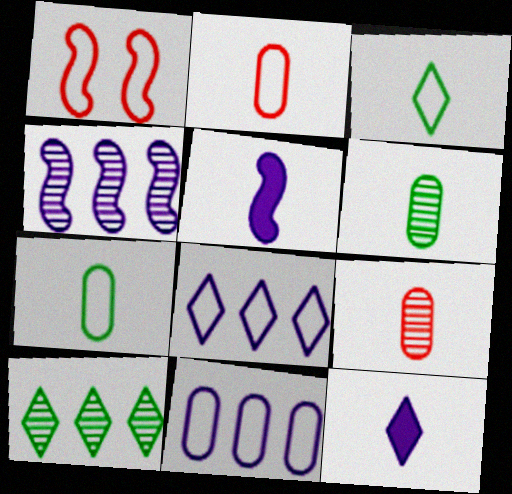[[1, 3, 11], 
[1, 7, 8], 
[3, 5, 9]]